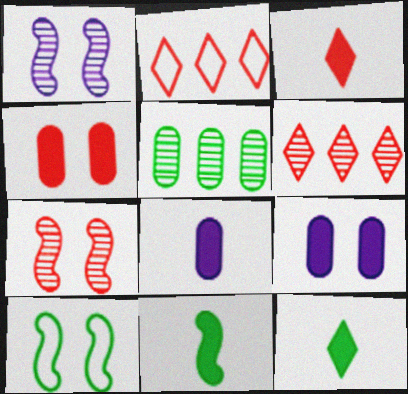[[3, 8, 11], 
[5, 10, 12], 
[6, 8, 10]]